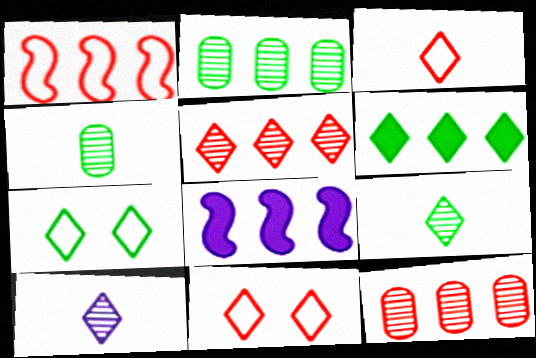[[4, 8, 11], 
[6, 7, 9], 
[6, 10, 11]]